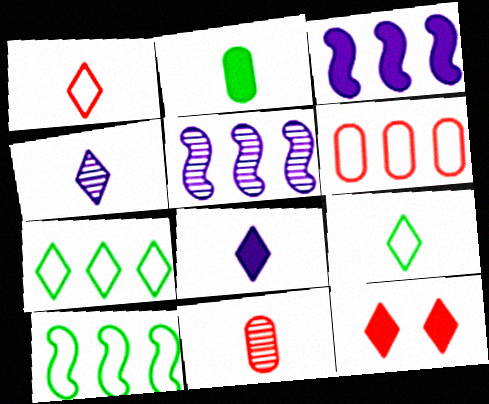[[2, 3, 12], 
[4, 7, 12]]